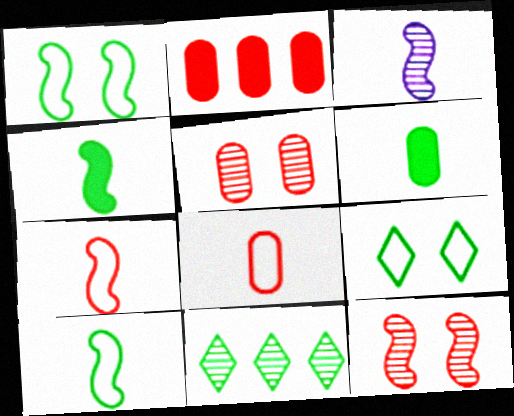[[1, 6, 11], 
[2, 3, 9], 
[2, 5, 8], 
[3, 4, 7], 
[3, 5, 11]]